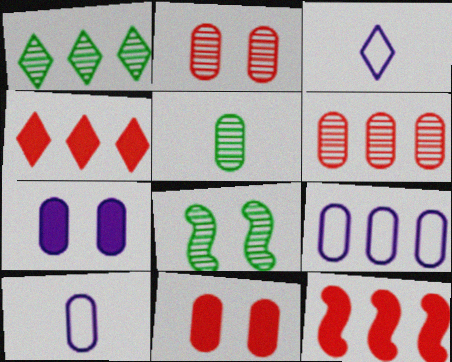[[1, 5, 8], 
[1, 9, 12], 
[4, 8, 10], 
[5, 9, 11]]